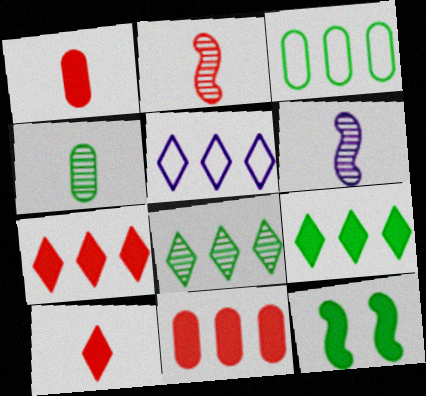[[5, 7, 8]]